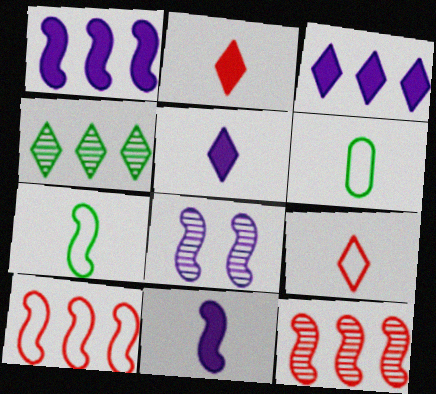[]